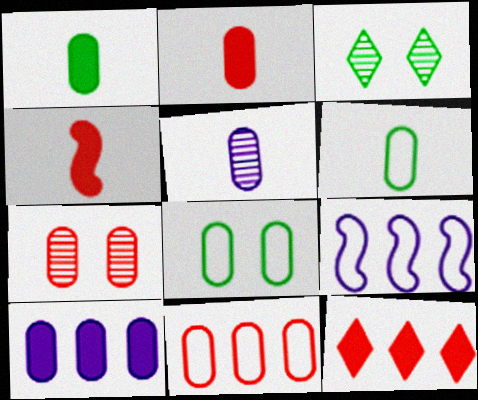[[2, 3, 9], 
[2, 5, 6], 
[2, 7, 11], 
[6, 7, 10]]